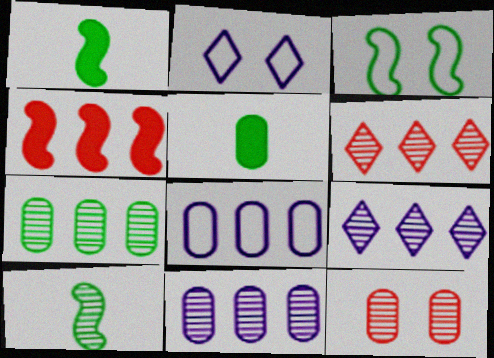[[5, 8, 12], 
[9, 10, 12]]